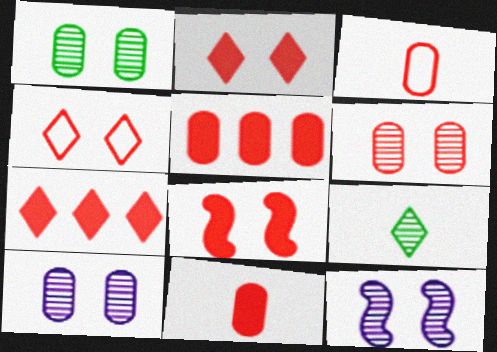[[1, 6, 10], 
[3, 5, 6], 
[4, 6, 8], 
[7, 8, 11]]